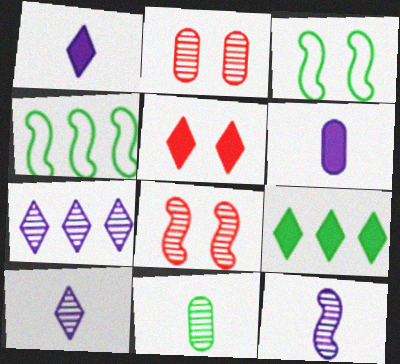[[1, 2, 4], 
[1, 5, 9], 
[3, 9, 11], 
[7, 8, 11]]